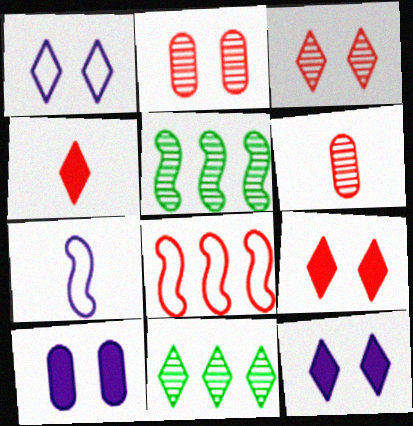[[1, 4, 11], 
[2, 4, 8], 
[6, 8, 9]]